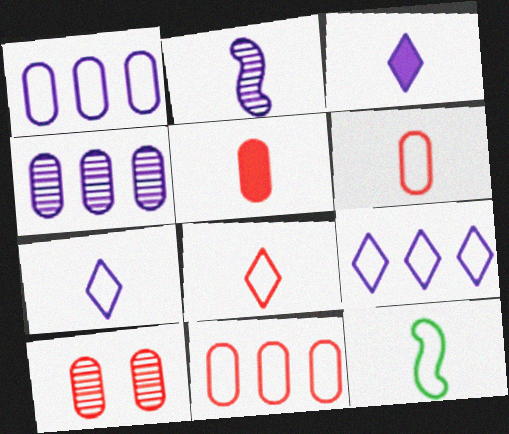[[5, 10, 11], 
[6, 7, 12]]